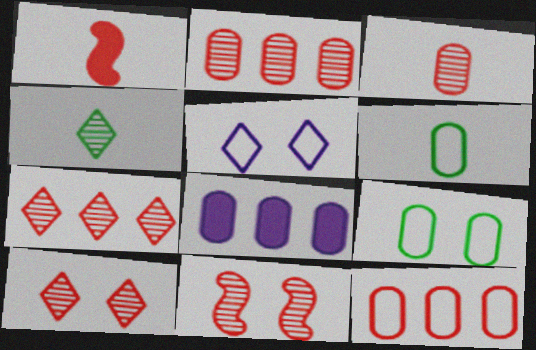[[1, 10, 12], 
[3, 7, 11], 
[3, 8, 9]]